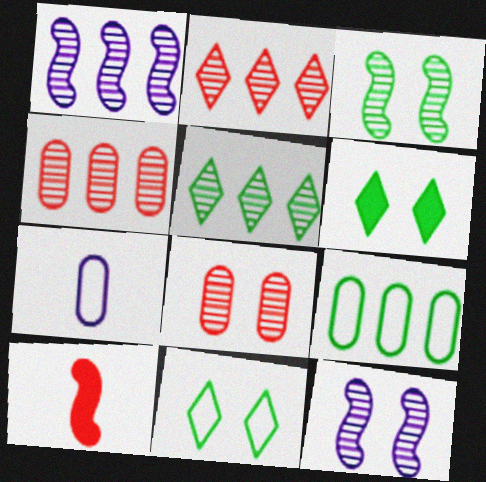[[1, 4, 5]]